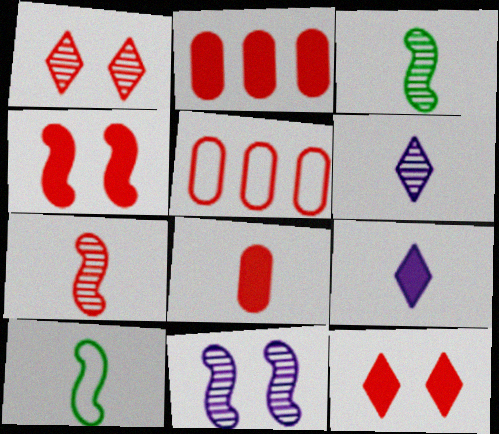[[5, 7, 12], 
[6, 8, 10]]